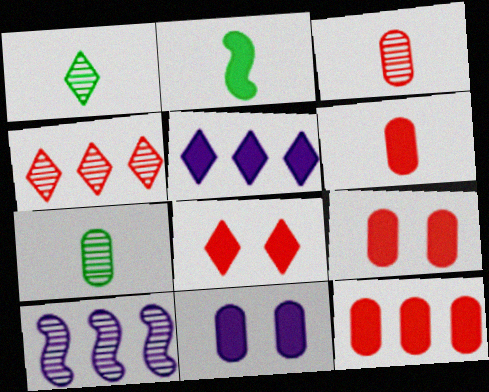[[2, 5, 9], 
[6, 9, 12]]